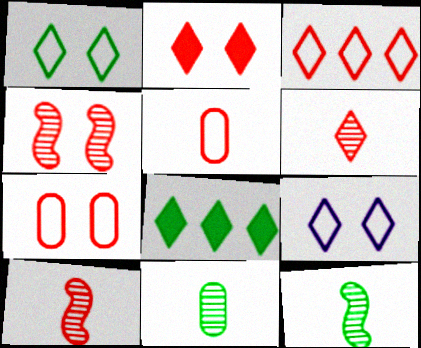[[2, 3, 6], 
[2, 4, 7], 
[6, 8, 9]]